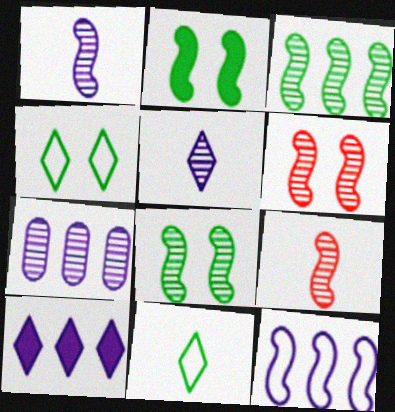[[1, 3, 6], 
[2, 9, 12], 
[7, 10, 12]]